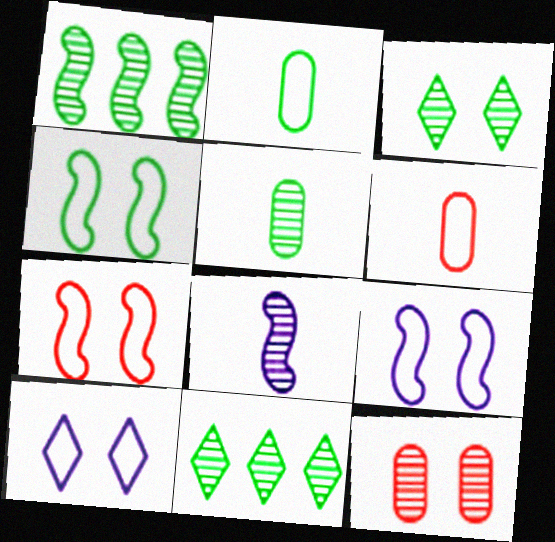[[1, 3, 5], 
[4, 7, 9], 
[8, 11, 12]]